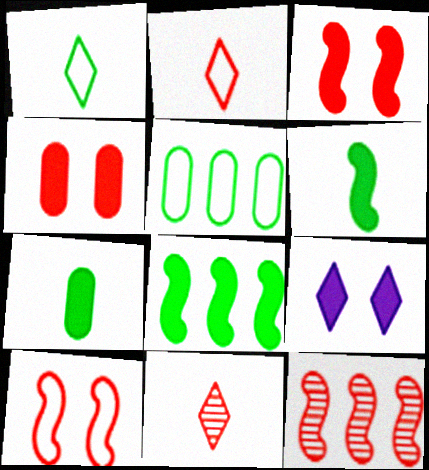[[2, 4, 12]]